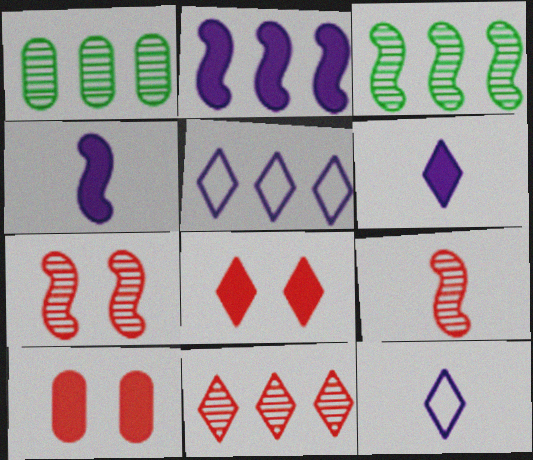[[3, 10, 12]]